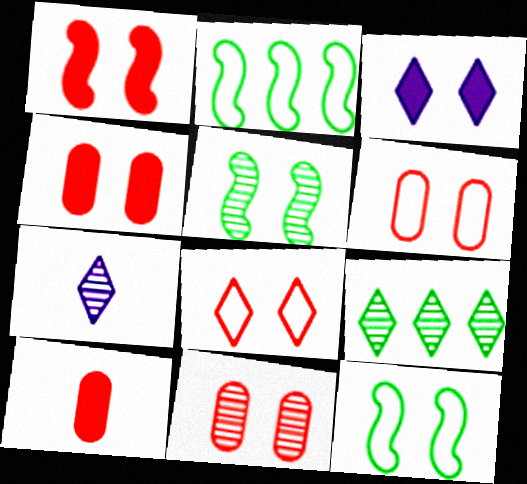[[1, 8, 11], 
[2, 4, 7], 
[3, 5, 6], 
[3, 11, 12], 
[4, 6, 11]]